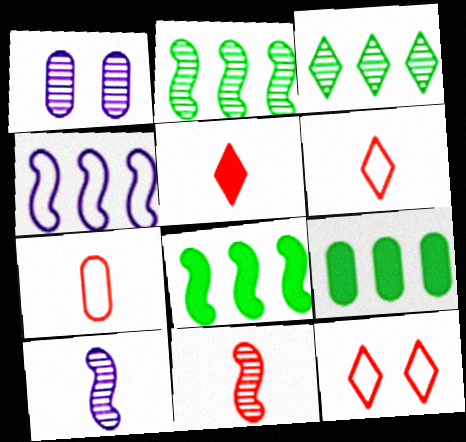[[1, 3, 11], 
[1, 6, 8], 
[1, 7, 9], 
[5, 7, 11], 
[9, 10, 12]]